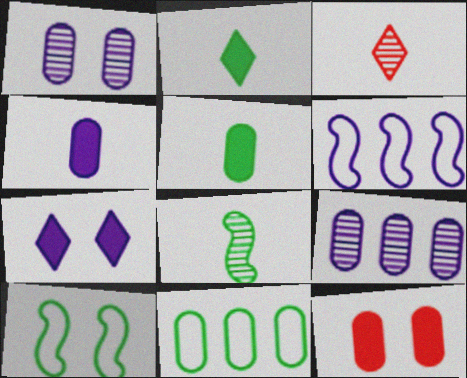[]